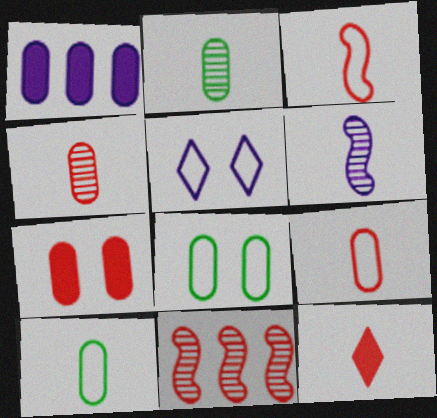[[1, 4, 8], 
[1, 5, 6], 
[3, 4, 12], 
[6, 10, 12]]